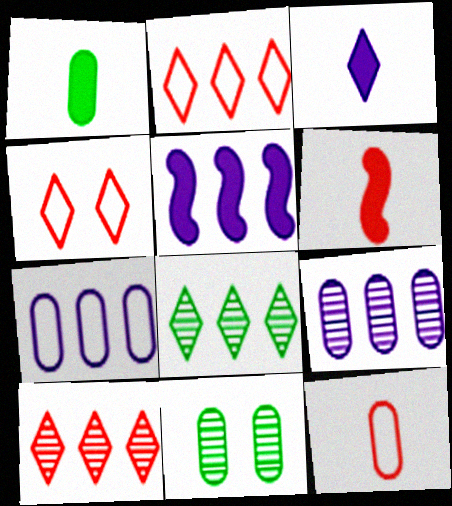[[1, 3, 6], 
[3, 4, 8]]